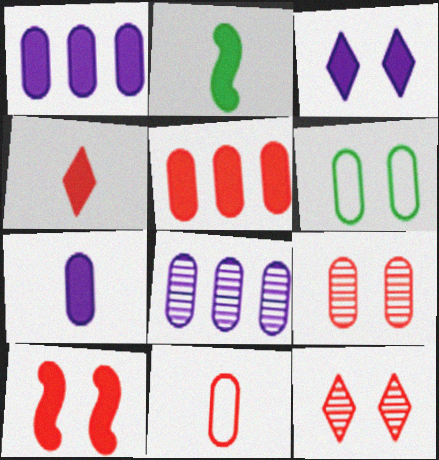[[2, 3, 5], 
[2, 4, 7], 
[4, 5, 10], 
[5, 9, 11]]